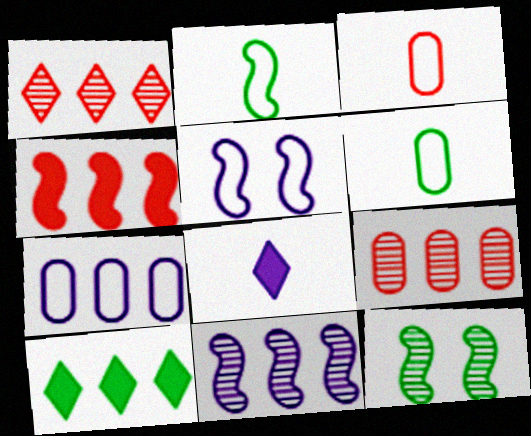[[6, 10, 12]]